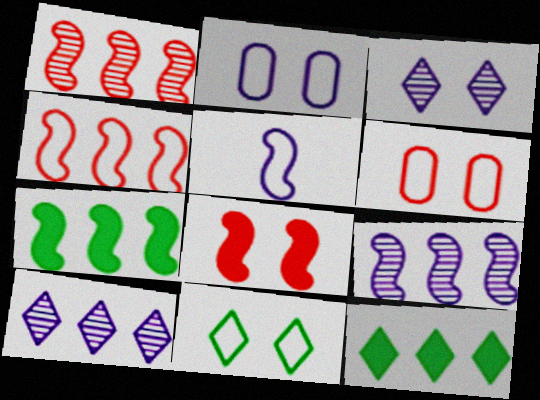[[4, 7, 9]]